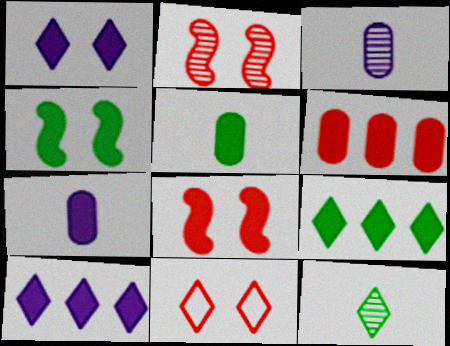[[4, 5, 9], 
[5, 8, 10], 
[7, 8, 9], 
[10, 11, 12]]